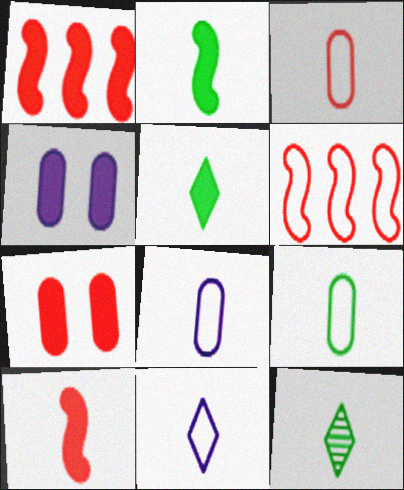[[1, 4, 5], 
[2, 9, 12], 
[3, 8, 9], 
[4, 6, 12], 
[8, 10, 12]]